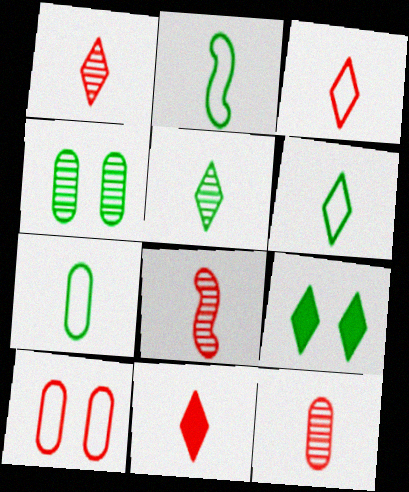[[1, 3, 11], 
[1, 8, 12], 
[2, 6, 7]]